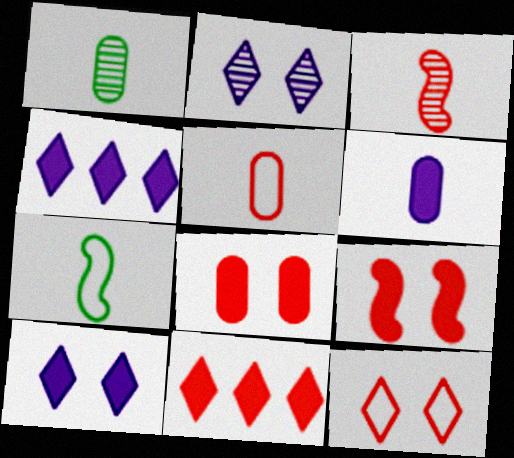[[1, 5, 6]]